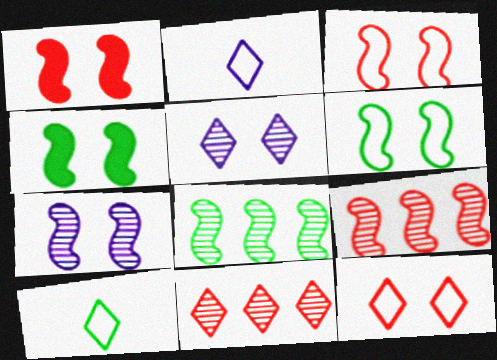[[1, 6, 7], 
[3, 4, 7]]